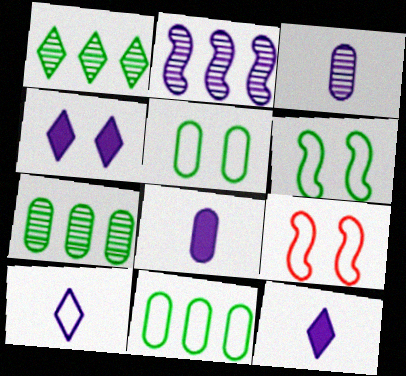[[1, 8, 9], 
[7, 9, 12], 
[9, 10, 11]]